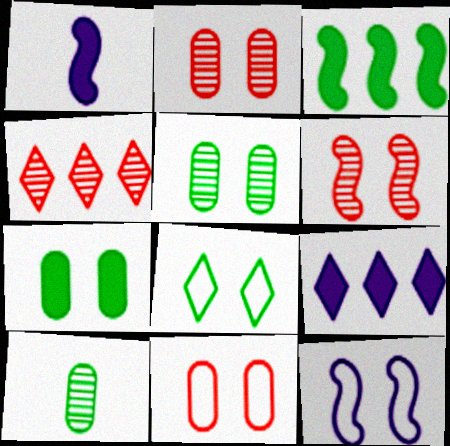[[3, 8, 10], 
[8, 11, 12]]